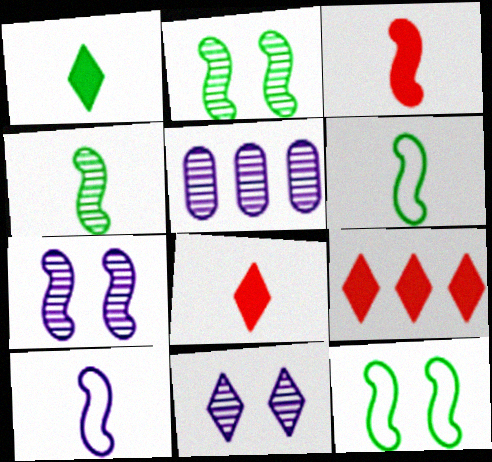[[3, 4, 10], 
[5, 8, 12]]